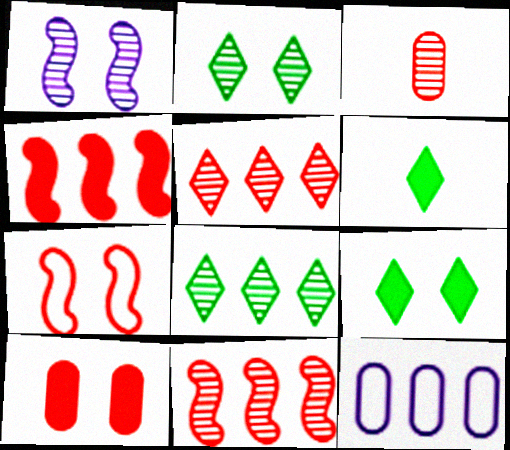[[1, 3, 8], 
[4, 8, 12]]